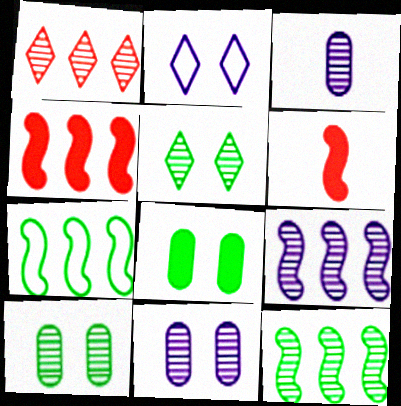[[4, 7, 9]]